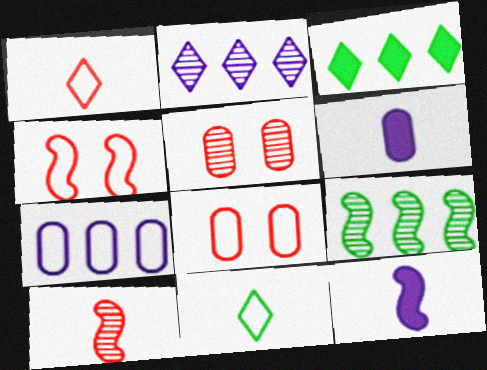[[4, 7, 11], 
[4, 9, 12], 
[6, 10, 11]]